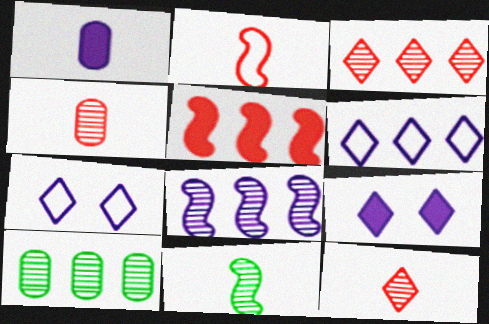[[1, 7, 8], 
[2, 9, 10], 
[3, 8, 10], 
[5, 6, 10]]